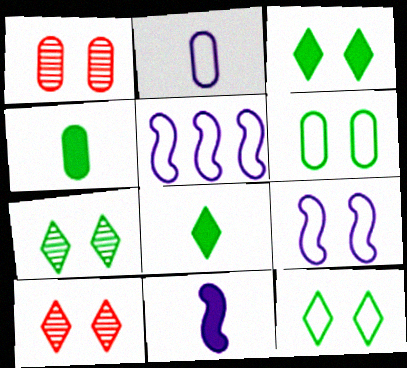[[1, 3, 9], 
[1, 5, 8], 
[3, 7, 12], 
[4, 5, 10]]